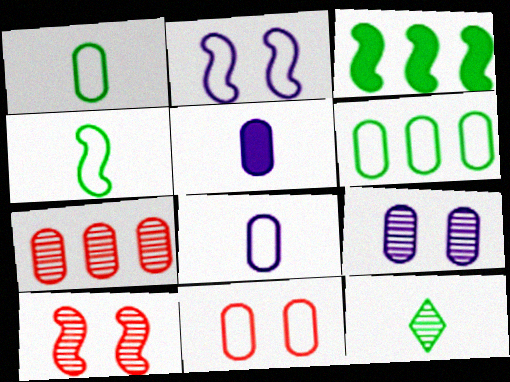[[6, 8, 11]]